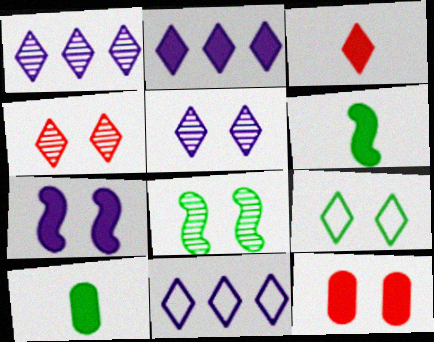[[1, 2, 11], 
[1, 3, 9], 
[2, 6, 12]]